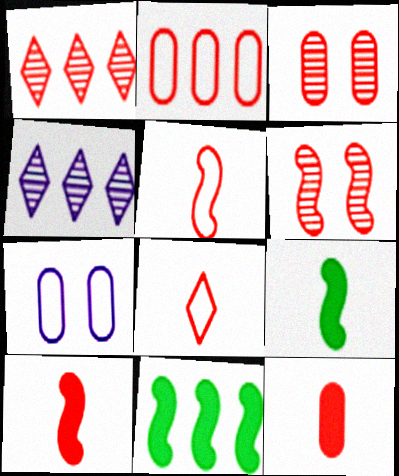[[1, 7, 9], 
[2, 3, 12], 
[2, 4, 11]]